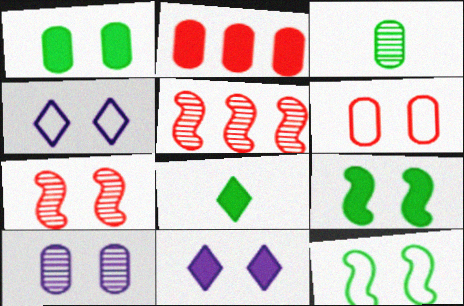[[1, 4, 7], 
[1, 6, 10], 
[4, 6, 12]]